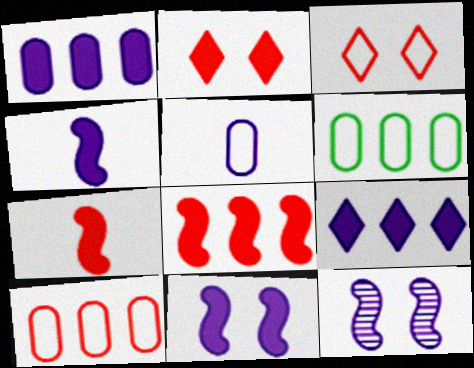[[5, 9, 12]]